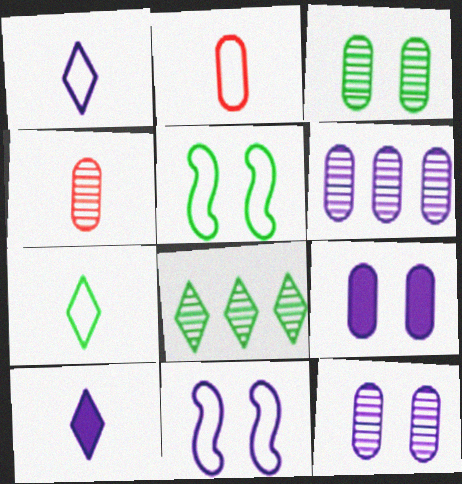[[3, 4, 6], 
[6, 10, 11]]